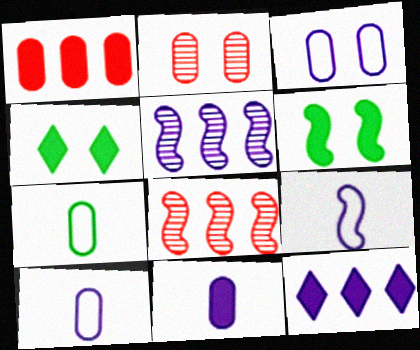[[4, 8, 10], 
[6, 8, 9]]